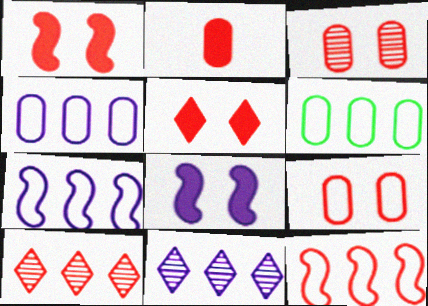[]